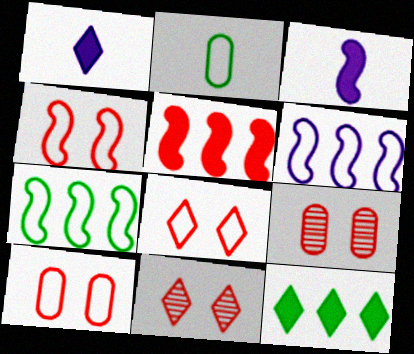[[1, 7, 9], 
[2, 6, 8], 
[4, 8, 10]]